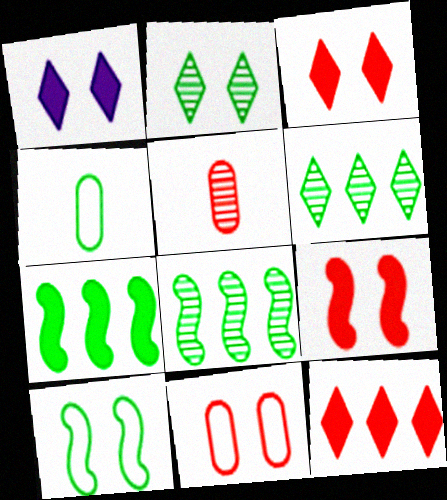[[2, 4, 7]]